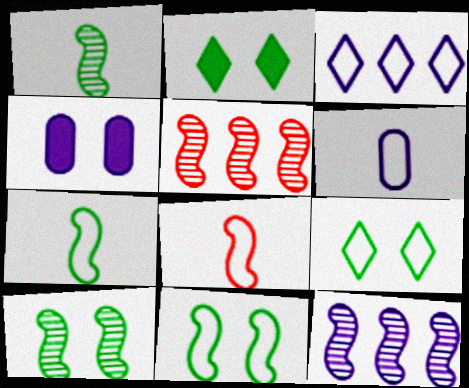[[2, 5, 6]]